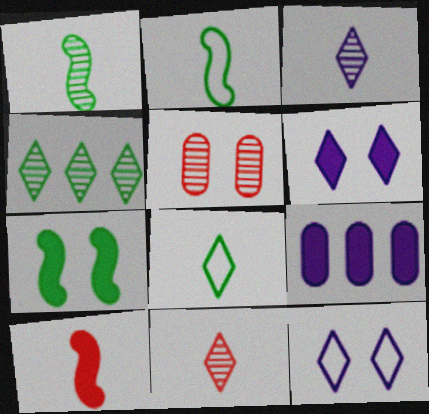[[5, 7, 12]]